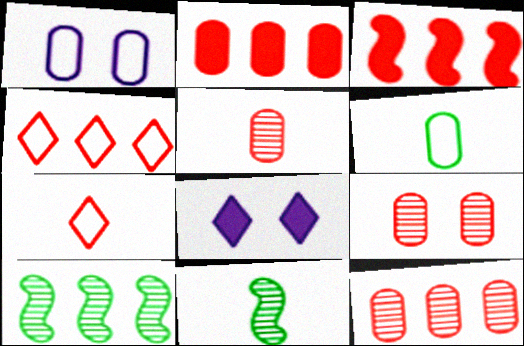[[3, 4, 12], 
[3, 7, 9], 
[5, 9, 12]]